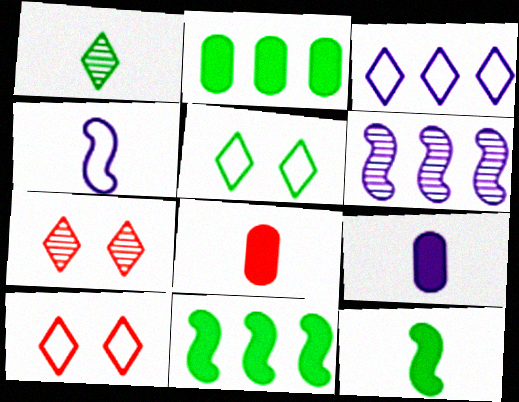[[1, 4, 8], 
[2, 4, 7], 
[5, 6, 8]]